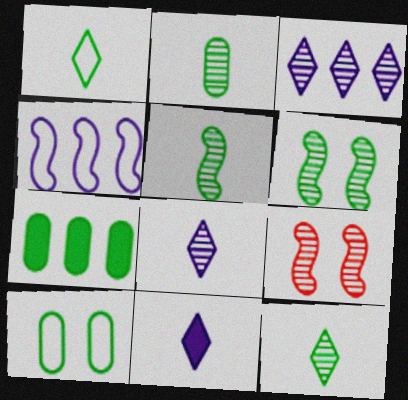[[1, 6, 7], 
[2, 3, 9], 
[2, 5, 12], 
[2, 7, 10]]